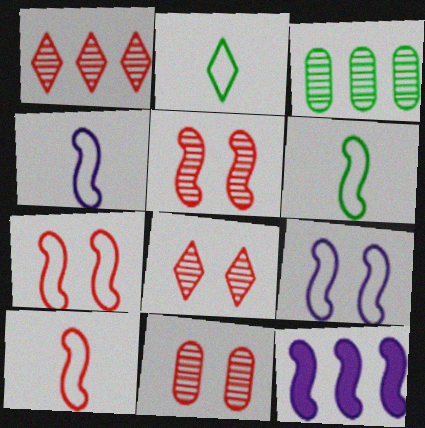[[2, 11, 12], 
[4, 6, 10], 
[5, 6, 12], 
[5, 8, 11]]